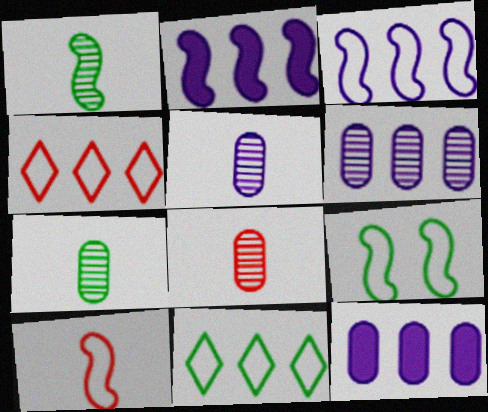[[3, 9, 10], 
[5, 7, 8]]